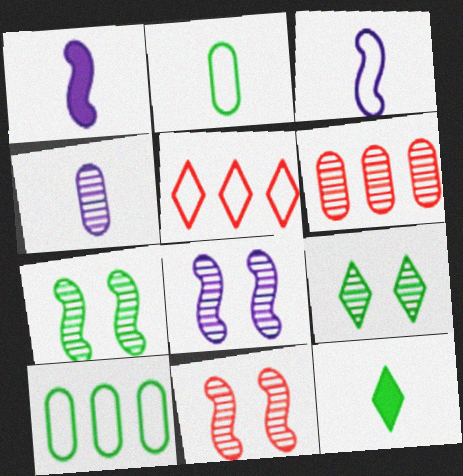[[7, 8, 11], 
[7, 10, 12]]